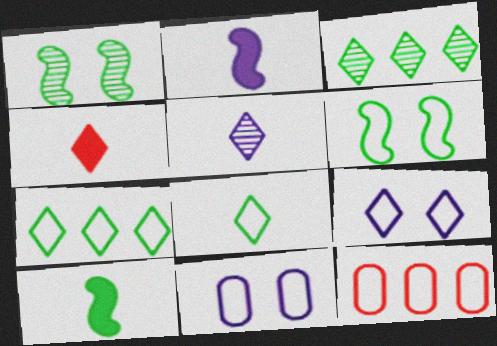[[3, 4, 9], 
[4, 5, 8]]